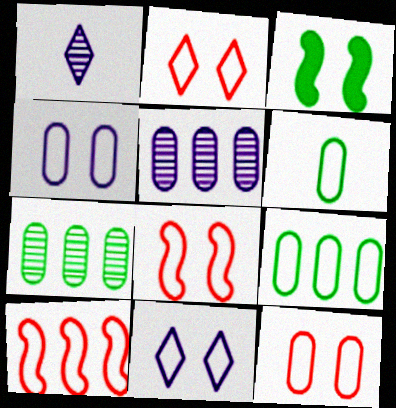[[2, 8, 12], 
[6, 10, 11]]